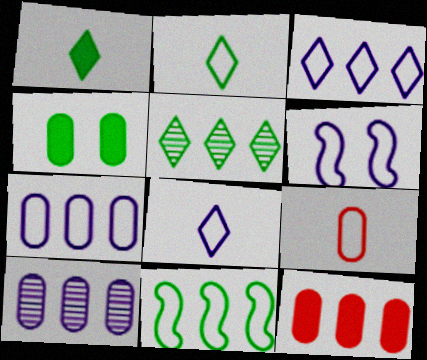[[4, 9, 10], 
[6, 7, 8]]